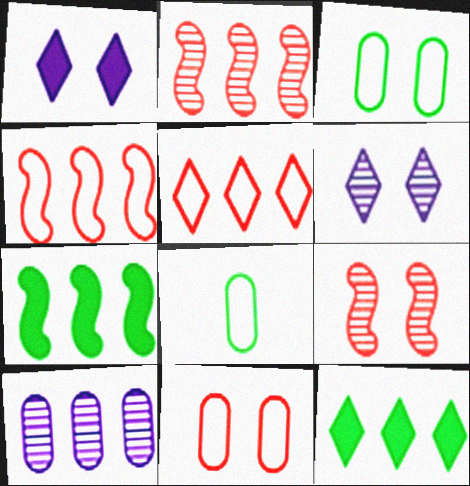[[1, 2, 8], 
[1, 3, 9], 
[4, 10, 12], 
[5, 7, 10]]